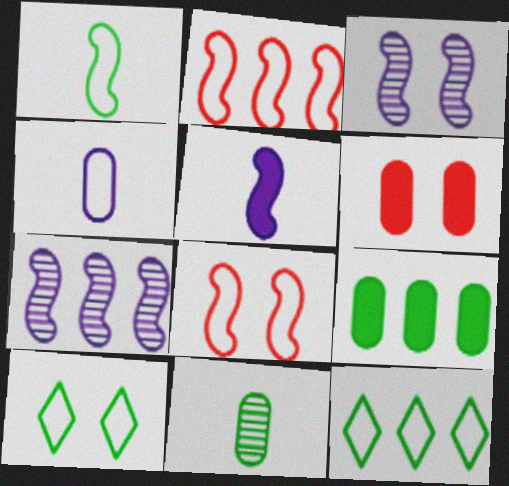[[2, 4, 10], 
[3, 6, 10], 
[4, 8, 12]]